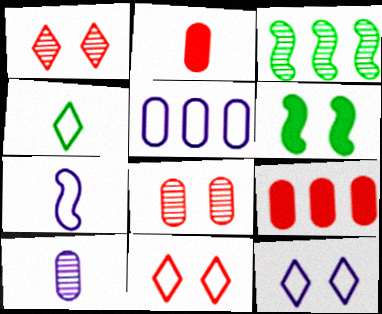[[1, 3, 10], 
[2, 3, 12], 
[5, 7, 12], 
[6, 8, 12]]